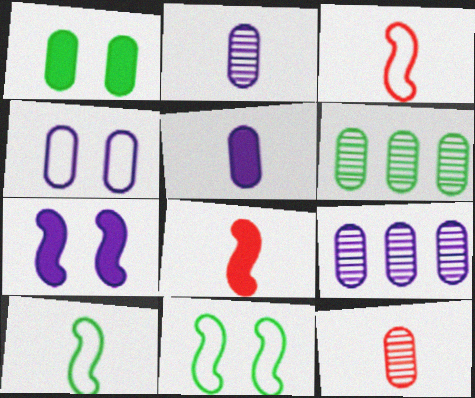[[4, 5, 9]]